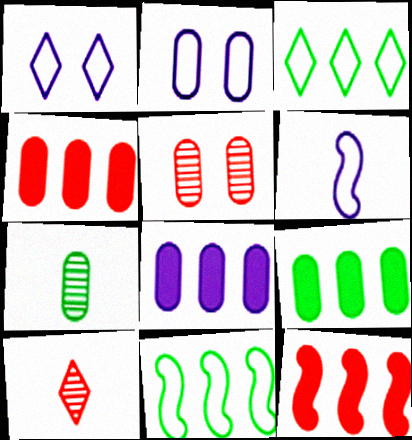[[1, 7, 12], 
[2, 4, 7], 
[4, 8, 9]]